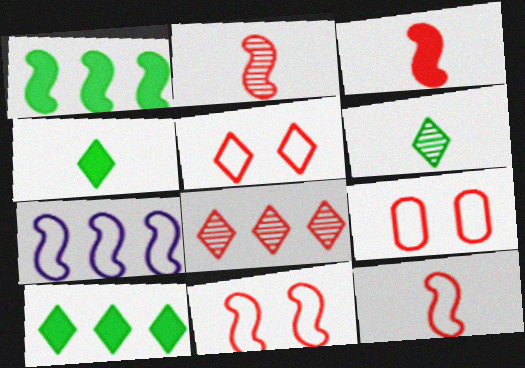[[2, 3, 12], 
[3, 8, 9], 
[5, 9, 11]]